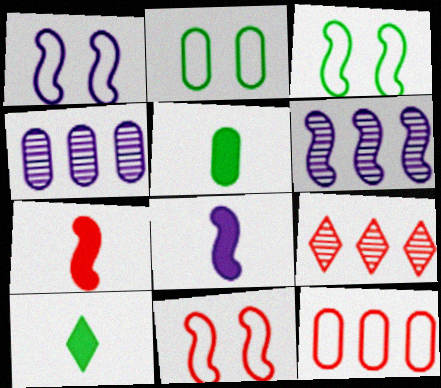[[1, 3, 11], 
[1, 5, 9], 
[1, 6, 8], 
[2, 8, 9], 
[3, 6, 7], 
[4, 10, 11]]